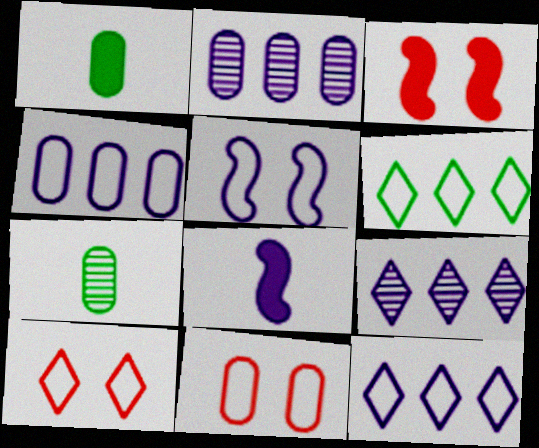[[1, 2, 11], 
[3, 7, 12]]